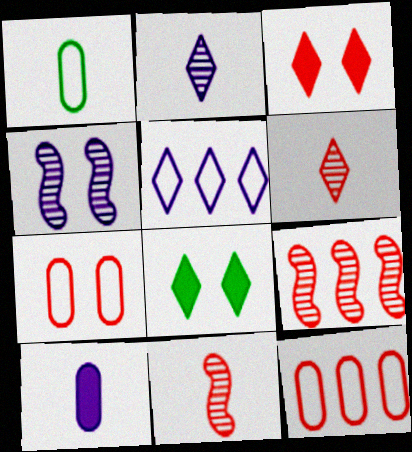[[3, 11, 12], 
[4, 5, 10], 
[4, 7, 8], 
[5, 6, 8]]